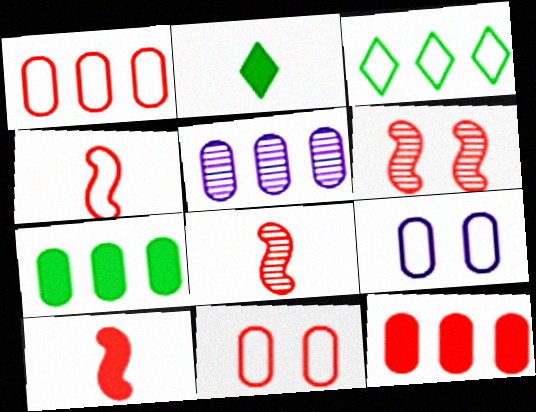[[1, 5, 7], 
[3, 4, 9], 
[4, 8, 10]]